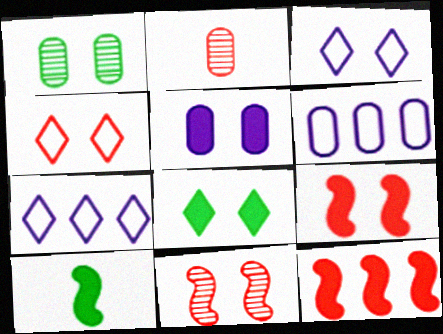[[1, 3, 9], 
[2, 4, 12], 
[5, 8, 9]]